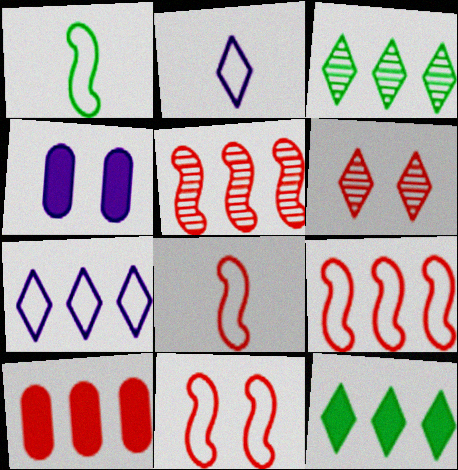[[2, 6, 12], 
[3, 4, 8], 
[6, 8, 10], 
[8, 9, 11]]